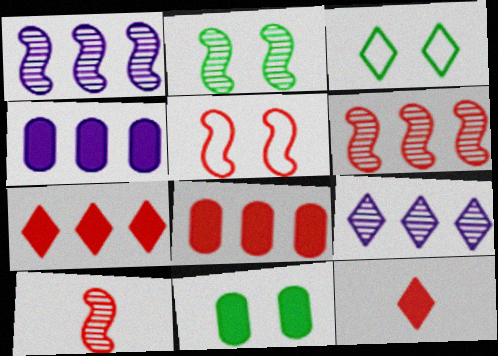[[1, 2, 10], 
[2, 3, 11], 
[3, 4, 10], 
[3, 9, 12]]